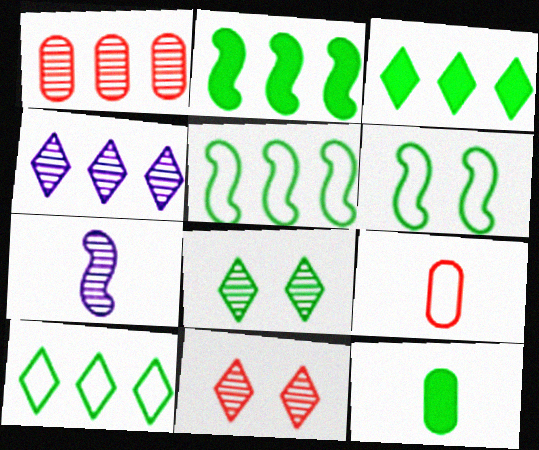[[1, 7, 8], 
[5, 8, 12]]